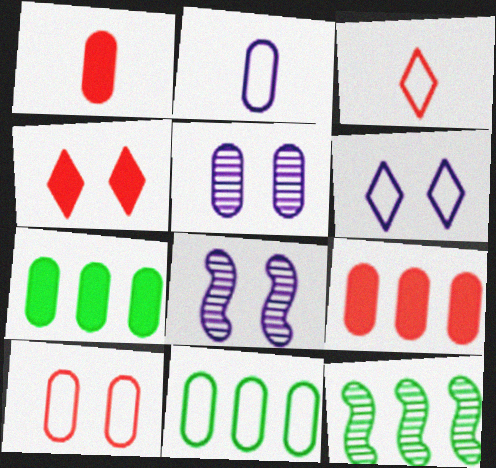[[1, 5, 11], 
[1, 6, 12], 
[2, 4, 12], 
[2, 10, 11], 
[3, 7, 8]]